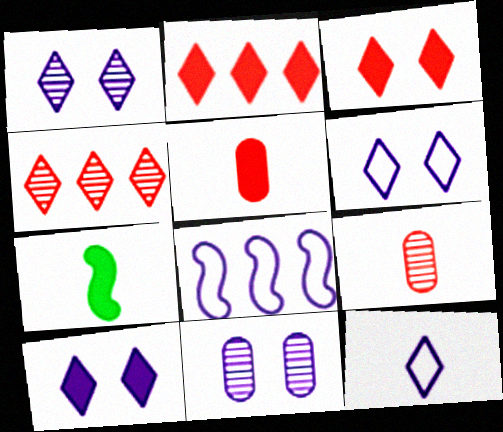[[1, 6, 10], 
[7, 9, 12]]